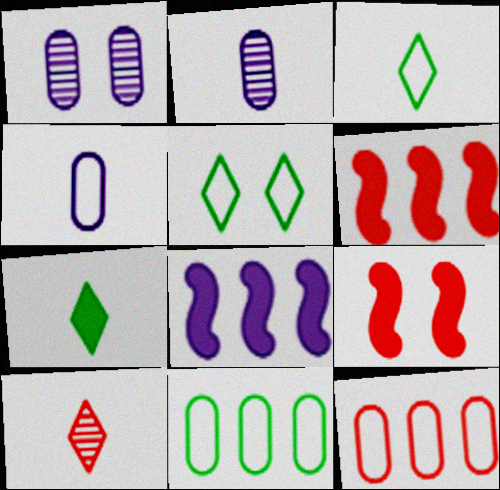[[1, 3, 6], 
[1, 5, 9], 
[2, 5, 6], 
[9, 10, 12]]